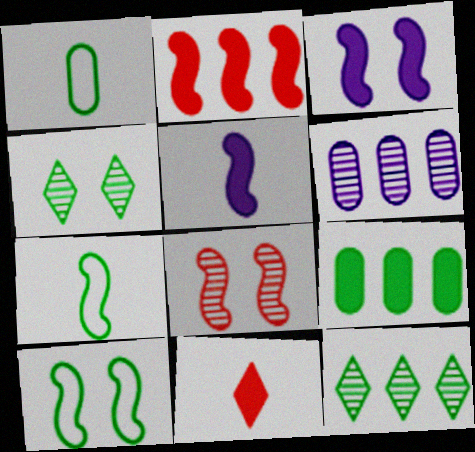[[3, 8, 10], 
[3, 9, 11], 
[4, 7, 9], 
[6, 10, 11]]